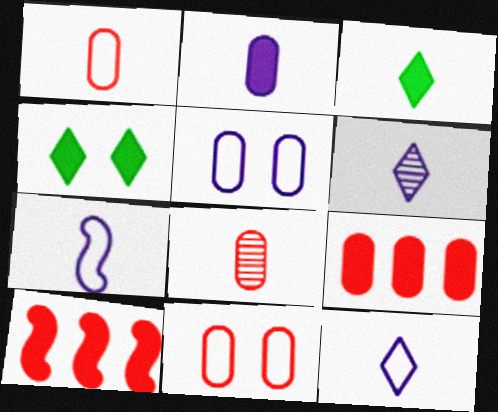[[2, 4, 10], 
[2, 6, 7], 
[3, 7, 8], 
[8, 9, 11]]